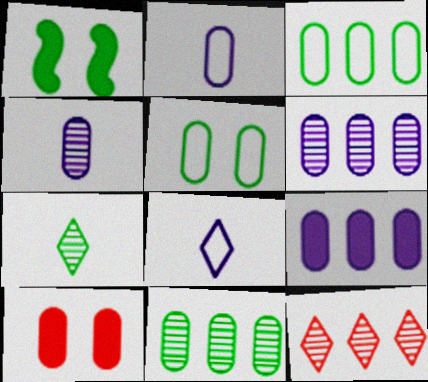[[1, 2, 12], 
[1, 3, 7], 
[2, 10, 11], 
[3, 4, 10]]